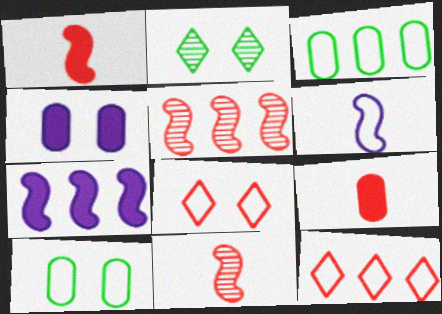[[3, 6, 8], 
[5, 8, 9], 
[6, 10, 12]]